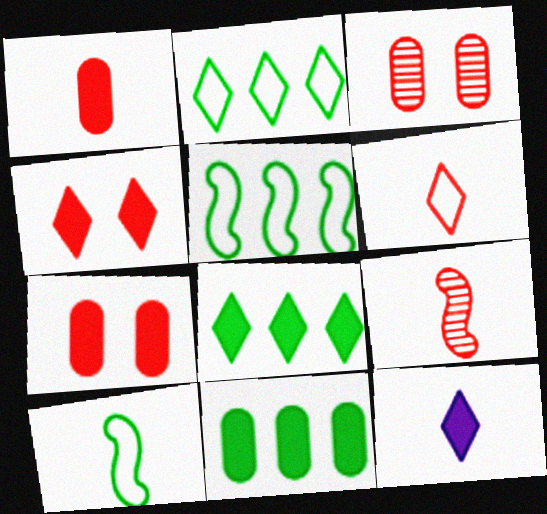[[1, 6, 9], 
[3, 5, 12], 
[4, 8, 12]]